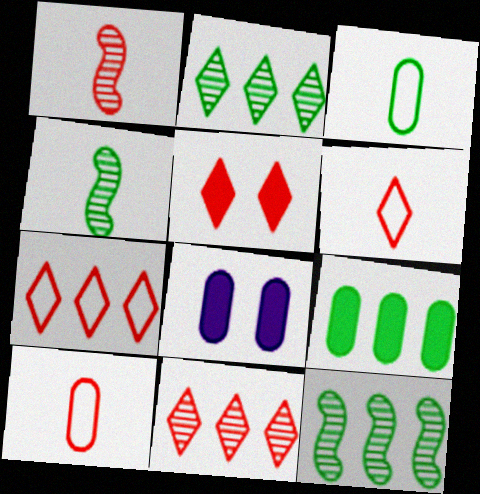[[4, 7, 8], 
[5, 6, 11], 
[6, 8, 12]]